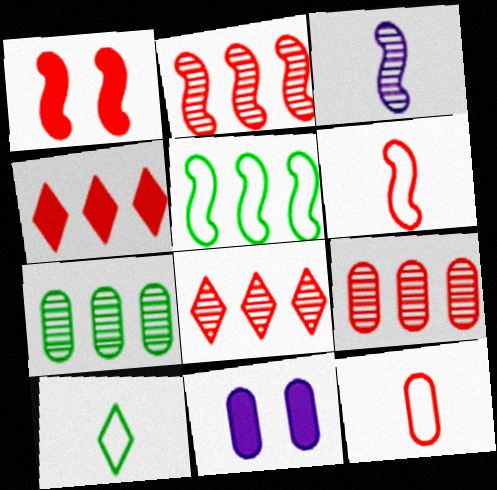[[1, 2, 6], 
[1, 3, 5], 
[1, 8, 12], 
[2, 8, 9], 
[2, 10, 11], 
[7, 11, 12]]